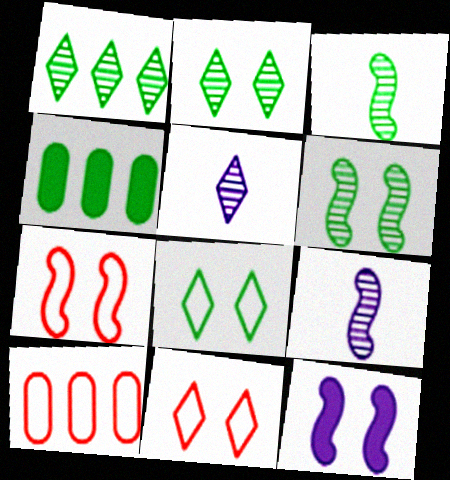[[3, 4, 8], 
[4, 5, 7], 
[4, 9, 11], 
[6, 7, 12]]